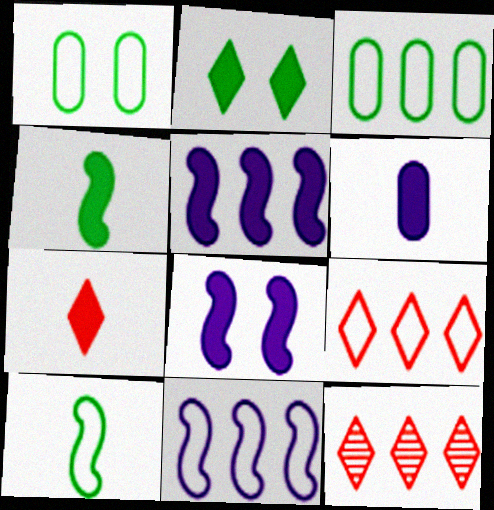[[3, 5, 12], 
[3, 9, 11], 
[4, 6, 7]]